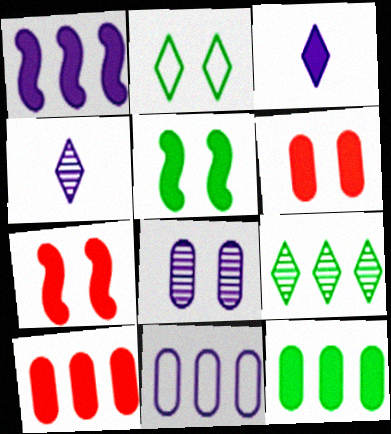[[2, 7, 8], 
[3, 5, 10], 
[3, 7, 12]]